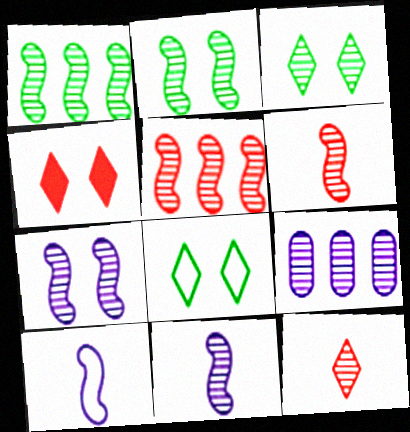[[1, 6, 7], 
[2, 5, 11], 
[2, 9, 12], 
[3, 6, 9]]